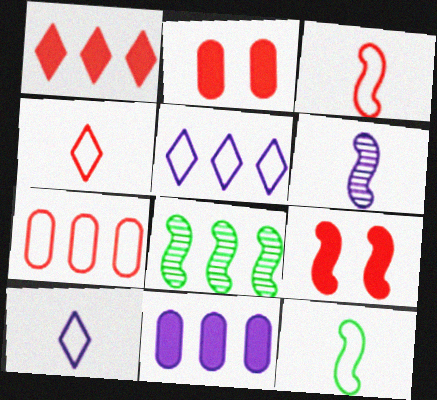[[2, 8, 10]]